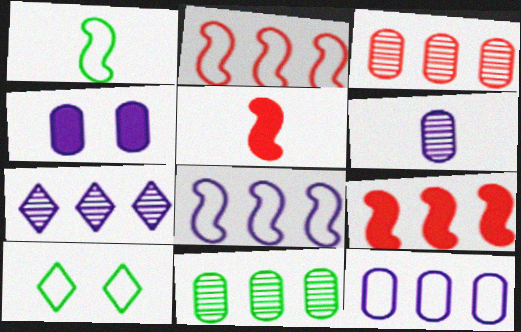[[4, 6, 12], 
[6, 9, 10]]